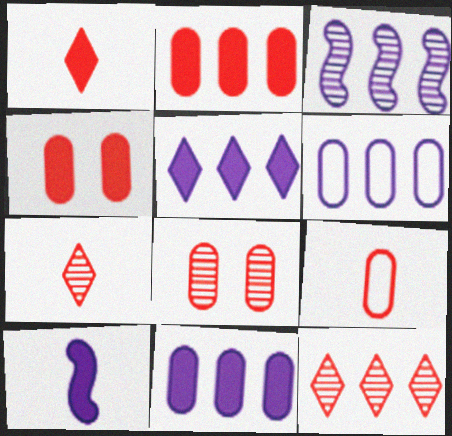[[2, 8, 9], 
[3, 5, 6]]